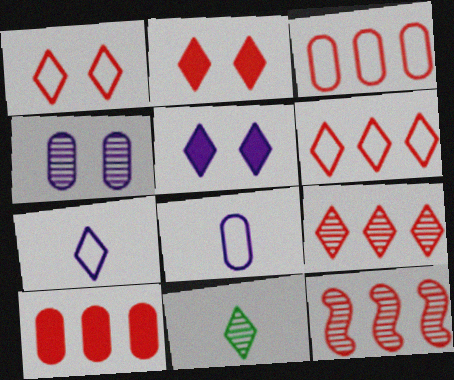[[4, 11, 12], 
[5, 6, 11], 
[6, 10, 12]]